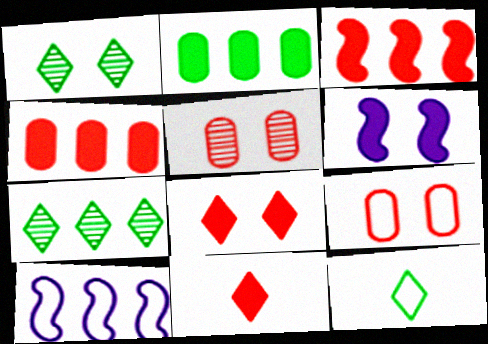[[1, 6, 9], 
[2, 6, 11], 
[4, 7, 10], 
[9, 10, 12]]